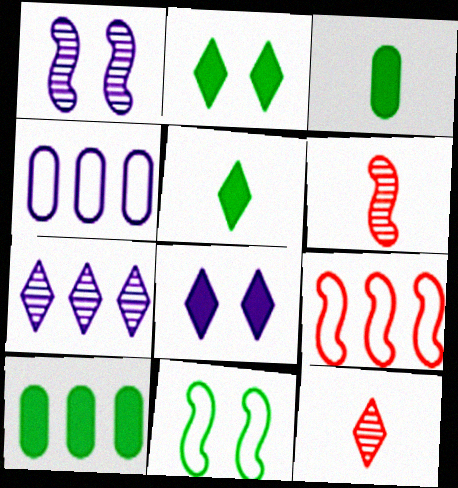[[2, 4, 6], 
[7, 9, 10]]